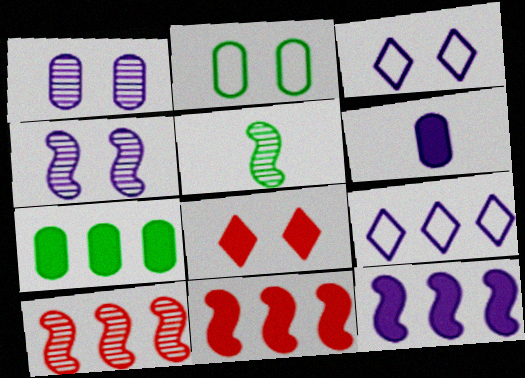[[2, 4, 8], 
[4, 5, 10], 
[4, 6, 9], 
[7, 9, 10]]